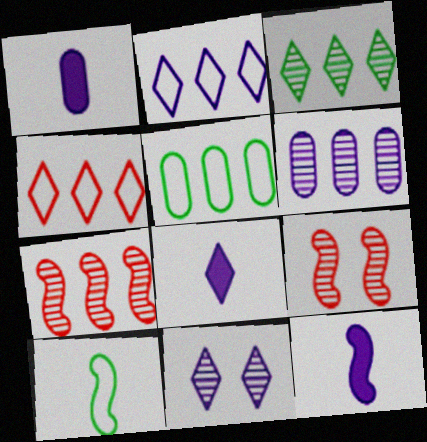[[1, 8, 12], 
[2, 8, 11], 
[3, 6, 7], 
[5, 8, 9]]